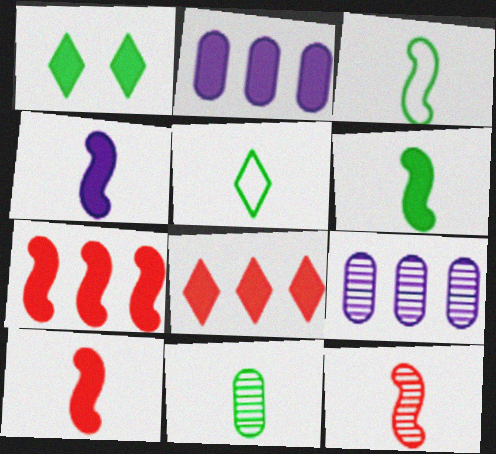[[1, 2, 10], 
[3, 4, 12], 
[4, 6, 10], 
[5, 6, 11]]